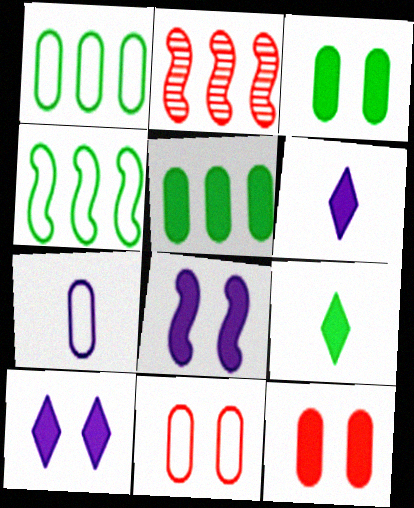[[1, 7, 11]]